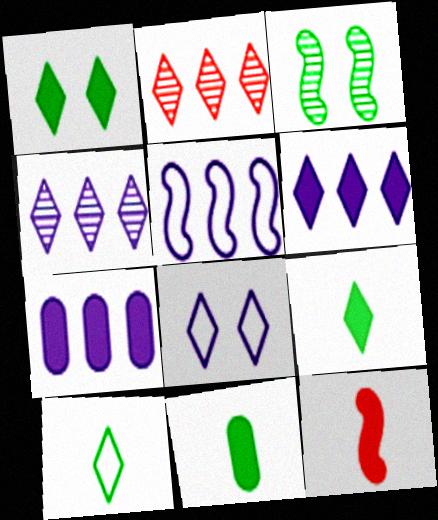[[1, 7, 12], 
[2, 8, 9], 
[3, 5, 12], 
[4, 5, 7]]